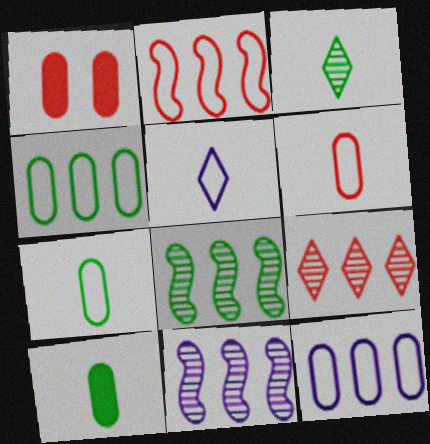[[1, 5, 8]]